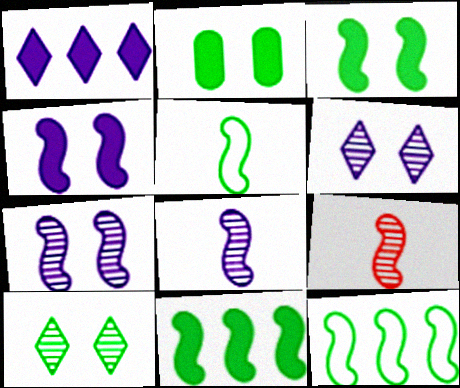[[4, 9, 12]]